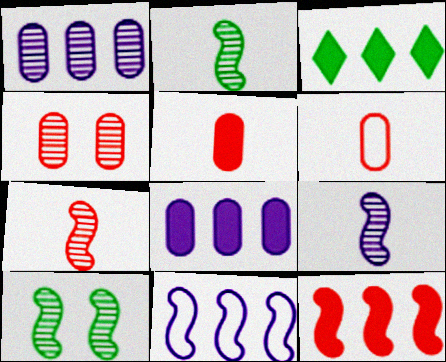[[2, 7, 9], 
[3, 8, 12]]